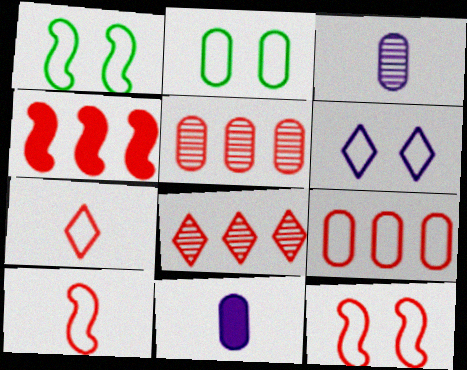[[1, 8, 11], 
[2, 5, 11], 
[2, 6, 12], 
[4, 8, 9], 
[7, 9, 12]]